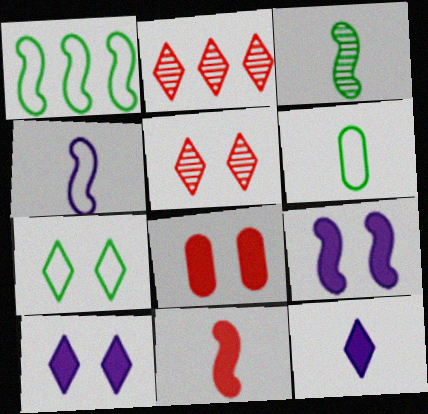[[1, 6, 7], 
[2, 6, 9], 
[2, 7, 12], 
[3, 4, 11], 
[5, 7, 10]]